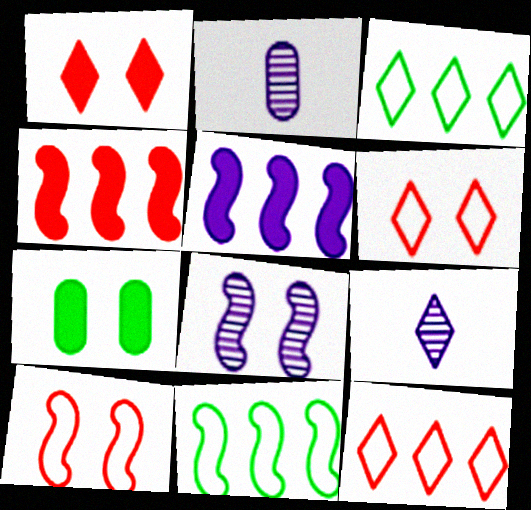[[1, 2, 11], 
[1, 3, 9], 
[6, 7, 8]]